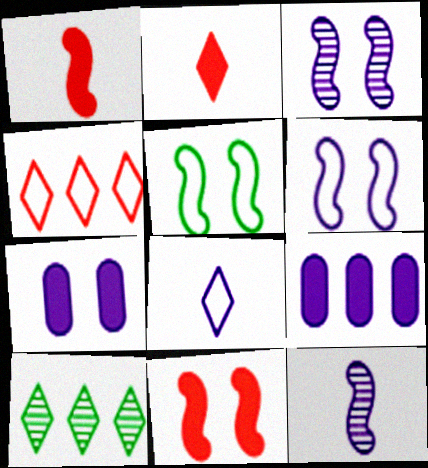[[3, 5, 11], 
[3, 8, 9]]